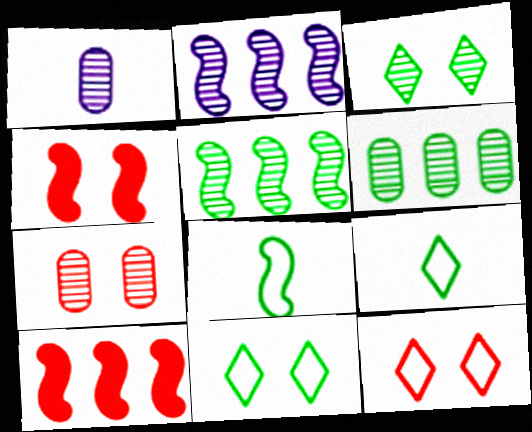[[1, 6, 7], 
[1, 10, 11], 
[2, 4, 8], 
[4, 7, 12]]